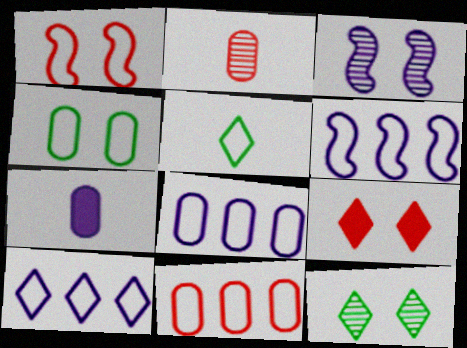[[1, 5, 8], 
[3, 4, 9], 
[3, 7, 10], 
[6, 8, 10]]